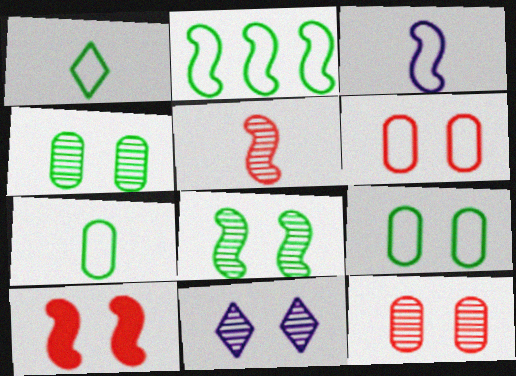[[1, 2, 9], 
[8, 11, 12], 
[9, 10, 11]]